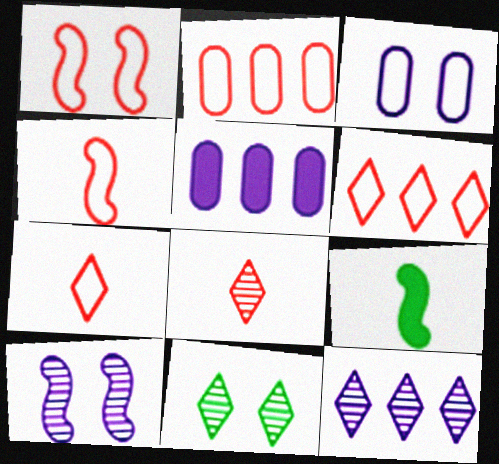[[1, 2, 7], 
[4, 5, 11], 
[8, 11, 12]]